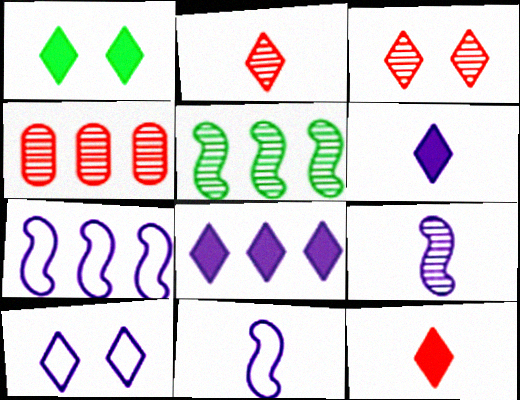[[1, 3, 10], 
[1, 4, 11], 
[1, 8, 12]]